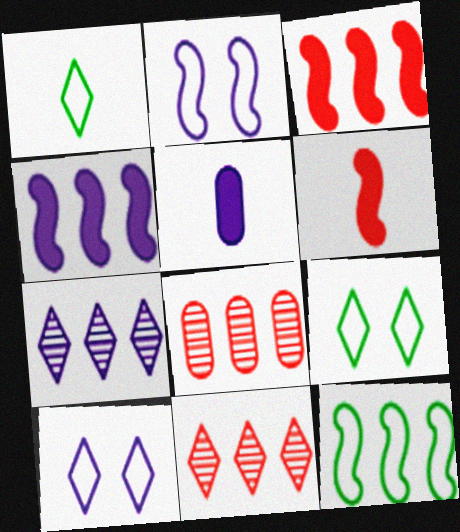[[2, 5, 7]]